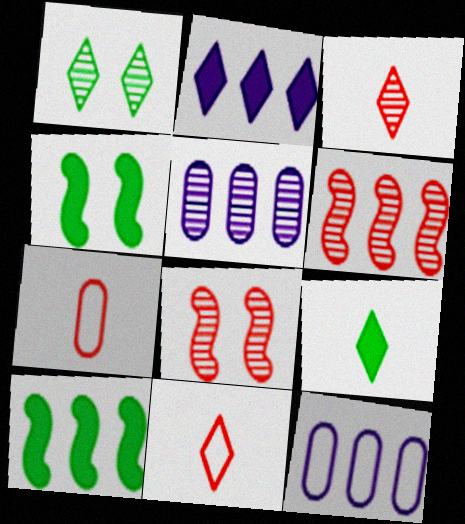[[1, 2, 11], 
[3, 4, 12], 
[4, 5, 11], 
[8, 9, 12]]